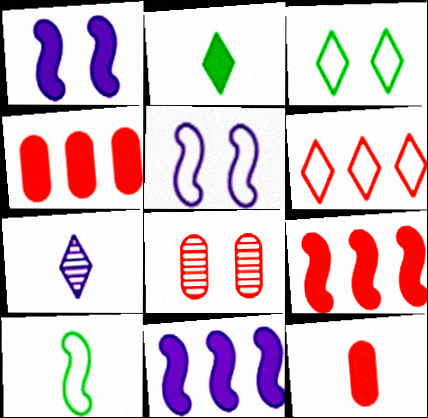[[1, 2, 4], 
[1, 3, 8], 
[7, 10, 12]]